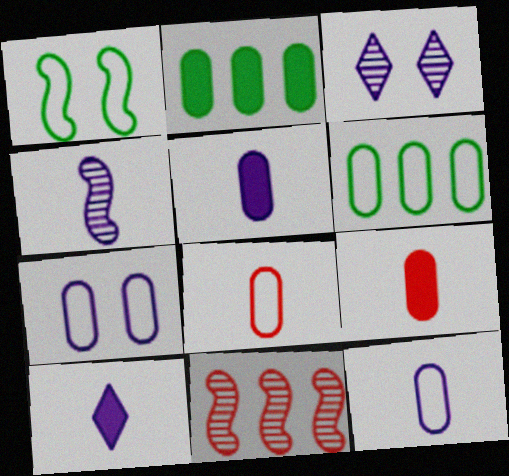[[4, 10, 12], 
[6, 7, 8]]